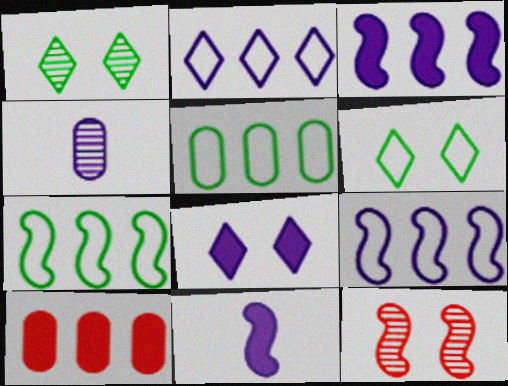[[4, 8, 9], 
[7, 11, 12]]